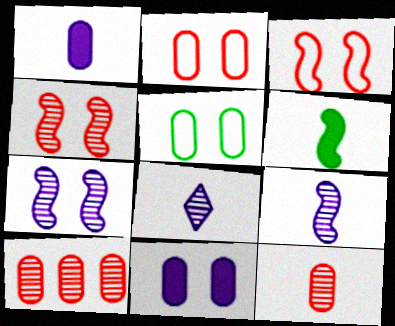[[1, 5, 10]]